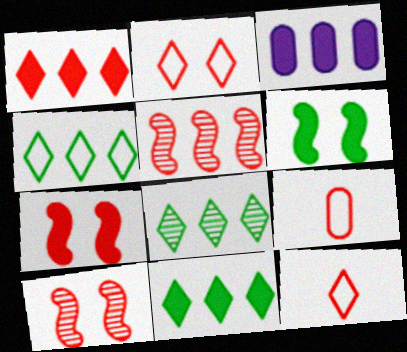[[1, 9, 10], 
[3, 4, 5], 
[4, 8, 11]]